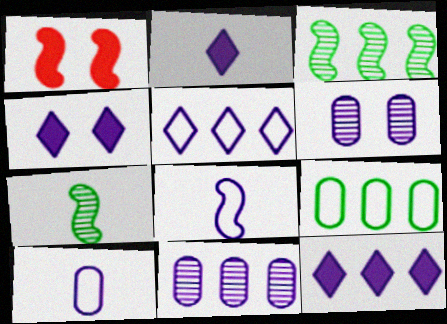[[1, 3, 8], 
[2, 4, 12], 
[4, 8, 11], 
[6, 8, 12]]